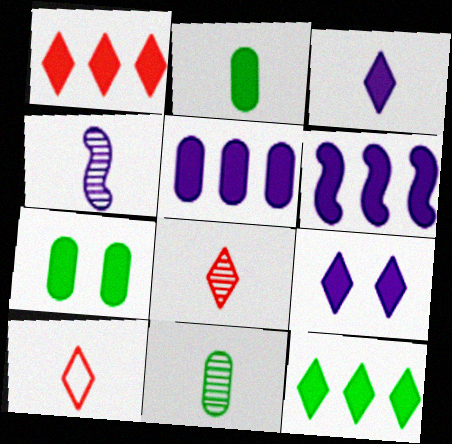[[2, 4, 10], 
[4, 8, 11]]